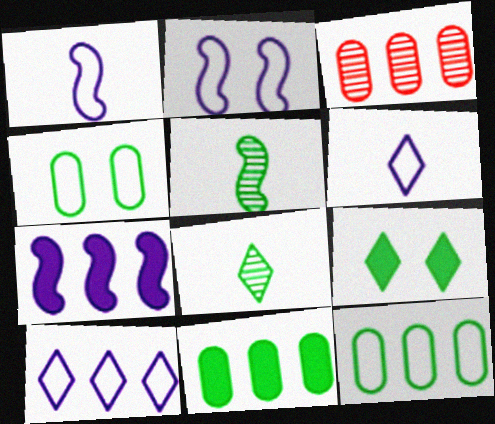[[1, 3, 9], 
[5, 9, 12]]